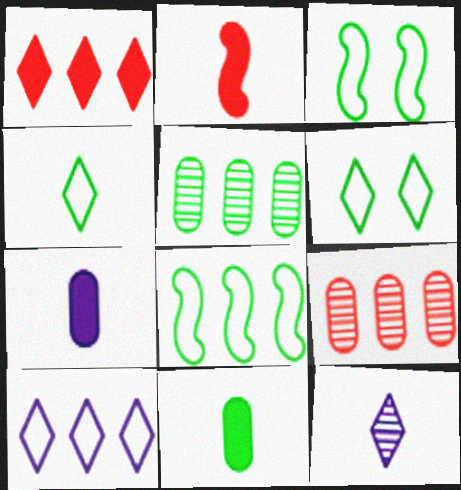[[1, 6, 12]]